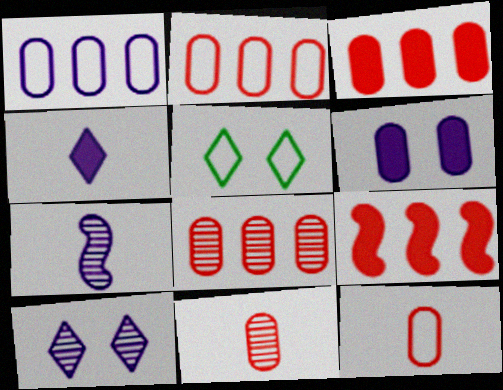[[2, 3, 8], 
[3, 5, 7]]